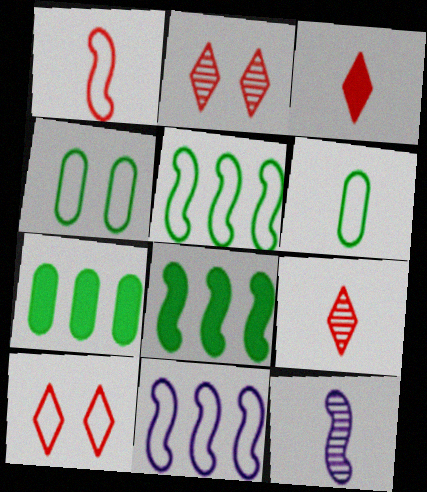[[3, 6, 12], 
[6, 10, 11], 
[7, 10, 12]]